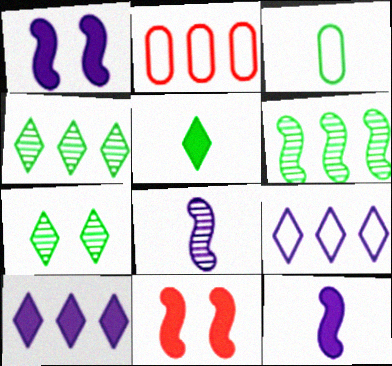[[2, 6, 10], 
[2, 7, 12]]